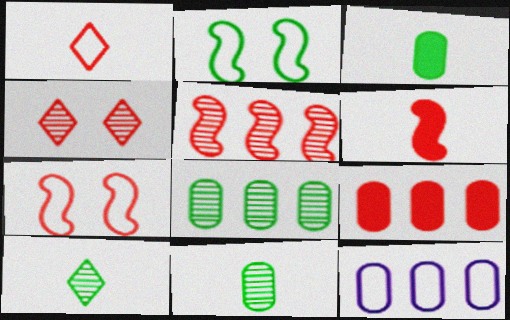[[1, 2, 12], 
[5, 6, 7], 
[8, 9, 12]]